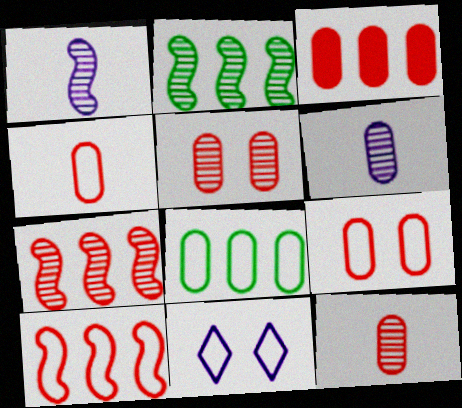[[3, 4, 5], 
[3, 9, 12]]